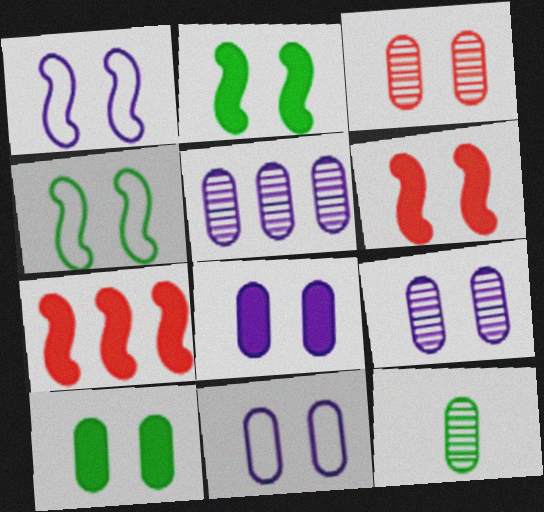[[3, 5, 12], 
[3, 10, 11], 
[8, 9, 11]]